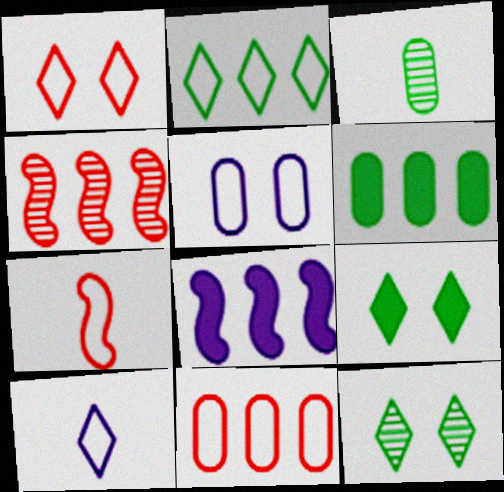[[1, 2, 10], 
[1, 3, 8], 
[1, 7, 11], 
[2, 5, 7]]